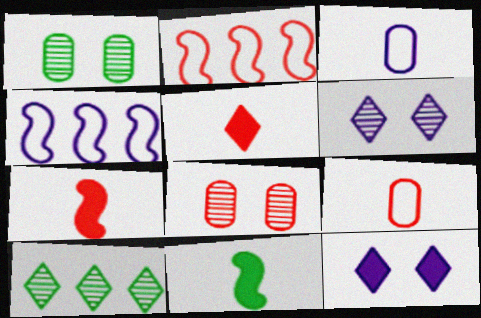[[1, 4, 5], 
[2, 5, 8]]